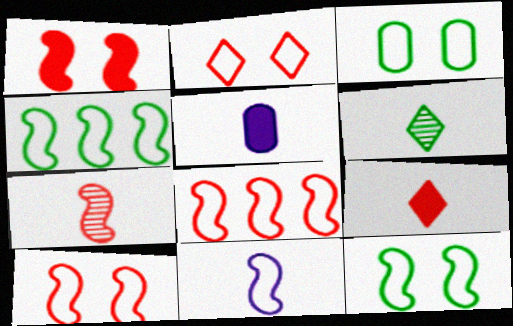[[1, 7, 8], 
[4, 10, 11], 
[8, 11, 12]]